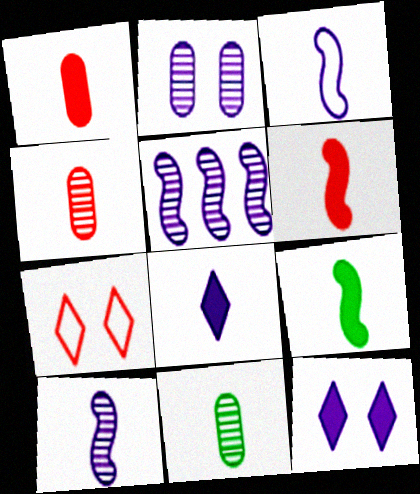[[1, 8, 9]]